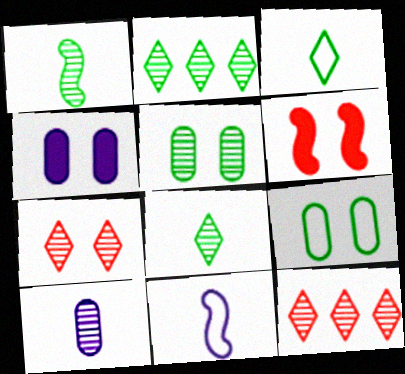[[1, 2, 5]]